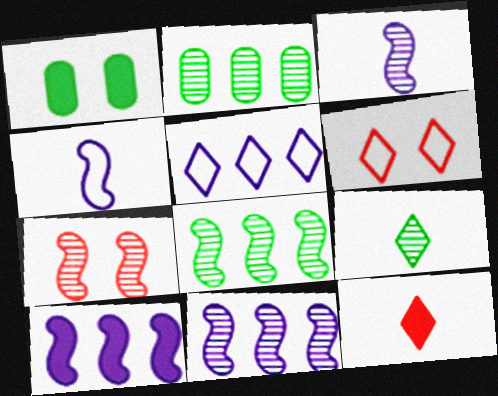[[1, 10, 12], 
[3, 7, 8]]